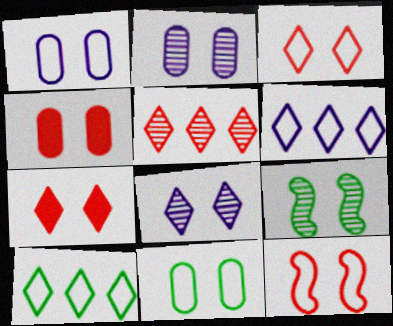[[1, 7, 9], 
[2, 4, 11]]